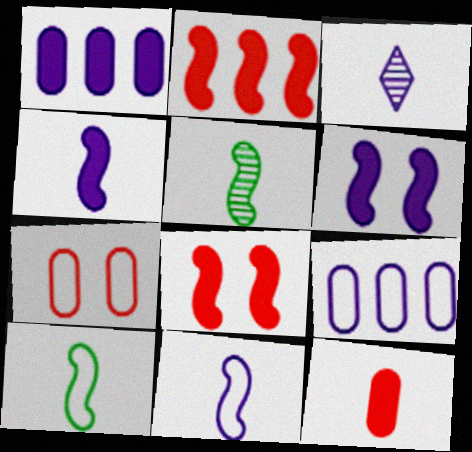[[3, 6, 9], 
[3, 10, 12]]